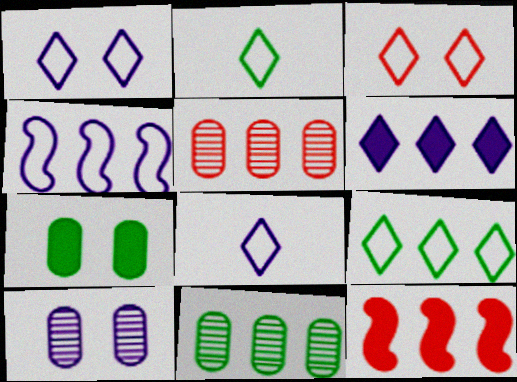[[2, 10, 12], 
[3, 8, 9]]